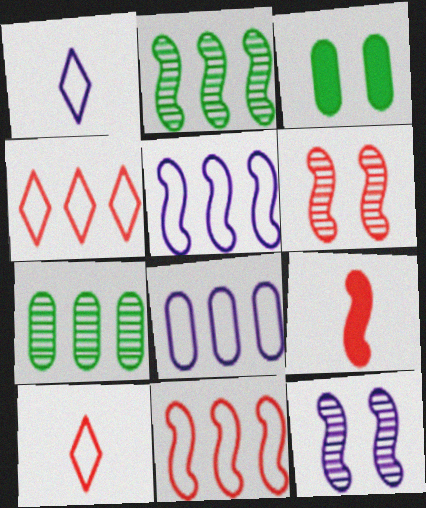[[6, 9, 11]]